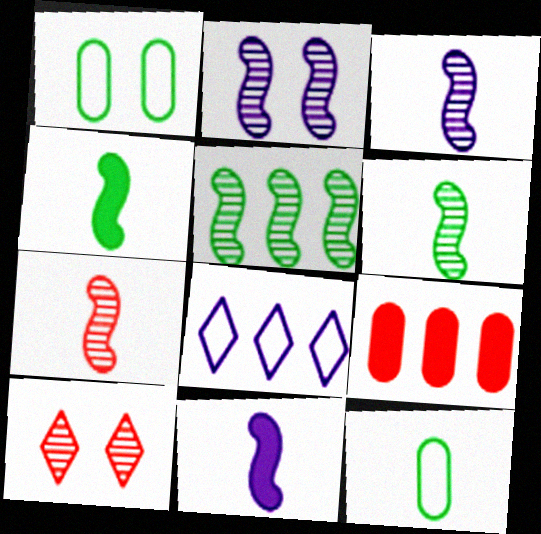[[2, 5, 7], 
[3, 6, 7], 
[5, 8, 9]]